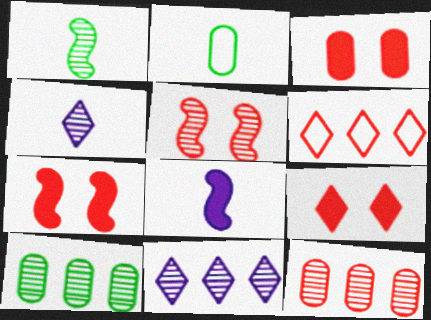[[2, 7, 11], 
[3, 7, 9], 
[4, 5, 10]]